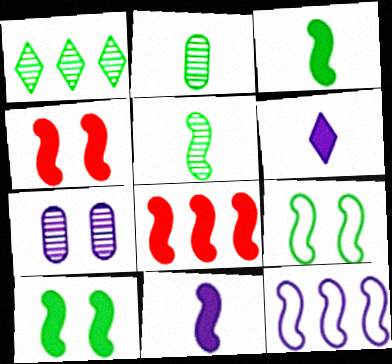[[4, 5, 12], 
[6, 7, 12], 
[8, 10, 11]]